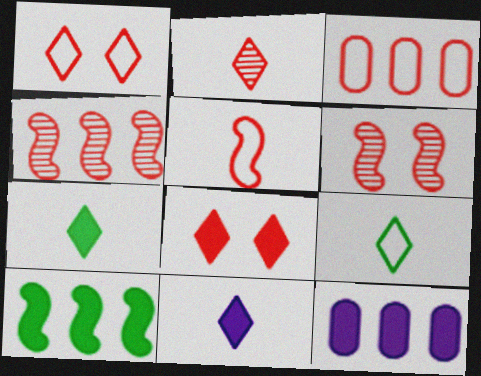[[1, 3, 5], 
[2, 9, 11], 
[6, 9, 12]]